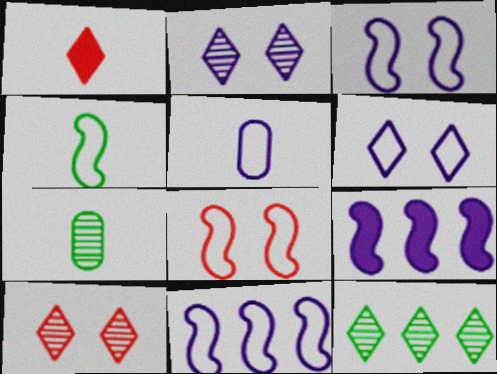[[1, 6, 12], 
[2, 5, 9], 
[4, 8, 11], 
[5, 6, 11]]